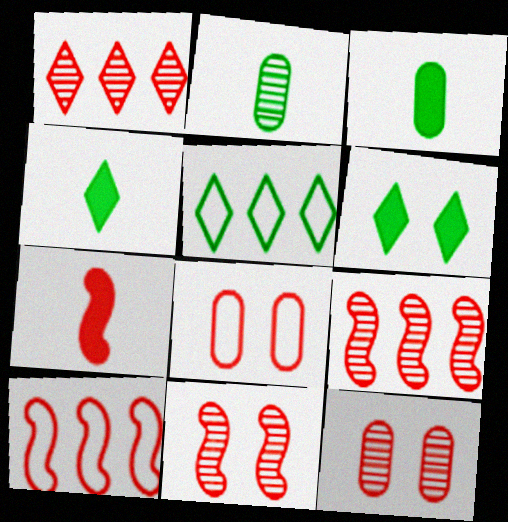[[1, 7, 8], 
[7, 10, 11]]